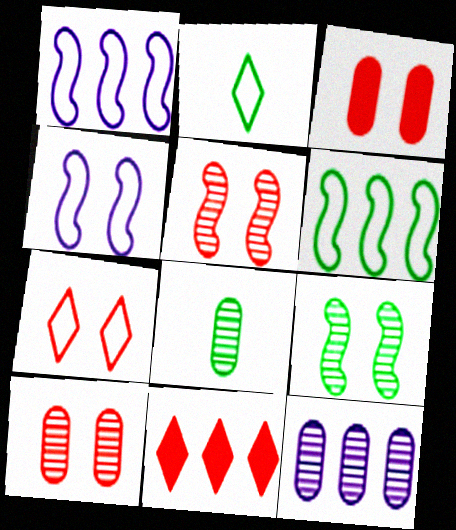[[3, 5, 7], 
[4, 8, 11], 
[6, 11, 12], 
[8, 10, 12]]